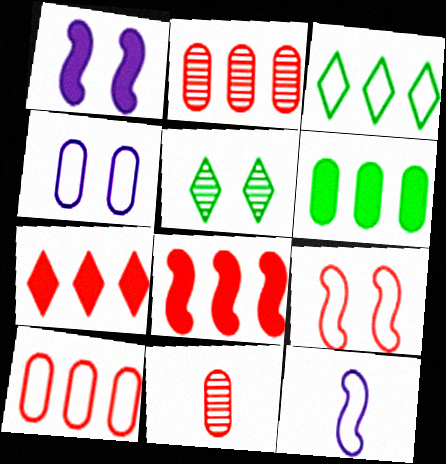[[1, 3, 11], 
[4, 6, 11], 
[7, 9, 11]]